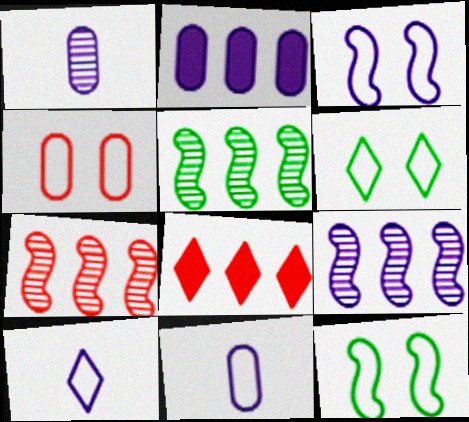[[1, 8, 12], 
[3, 4, 6], 
[5, 7, 9]]